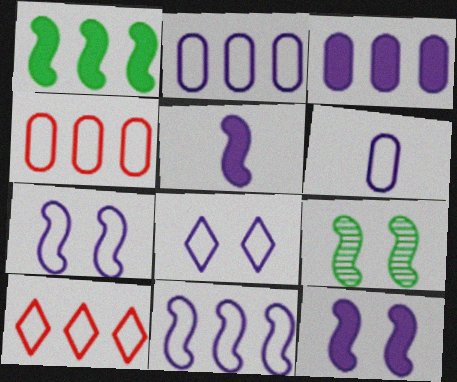[[6, 8, 11]]